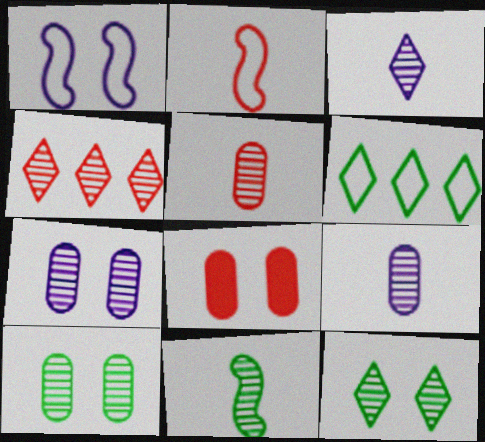[[1, 8, 12], 
[2, 4, 8], 
[3, 4, 12], 
[3, 5, 11], 
[4, 7, 11]]